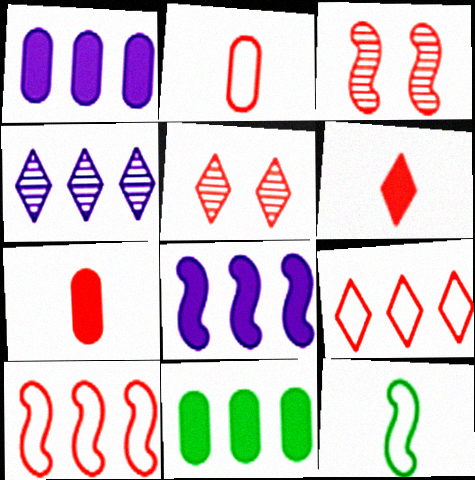[[1, 5, 12], 
[3, 7, 9], 
[3, 8, 12], 
[4, 10, 11], 
[5, 6, 9], 
[5, 7, 10]]